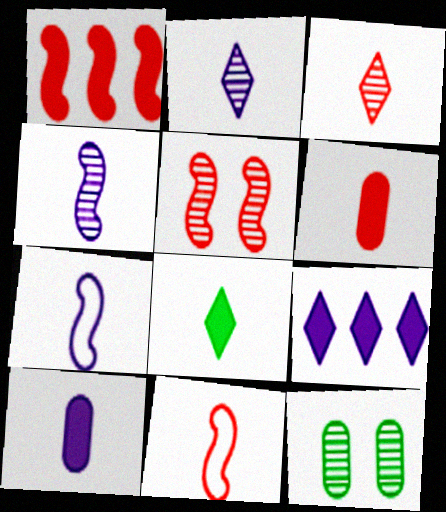[[1, 5, 11], 
[2, 7, 10], 
[3, 6, 11], 
[9, 11, 12]]